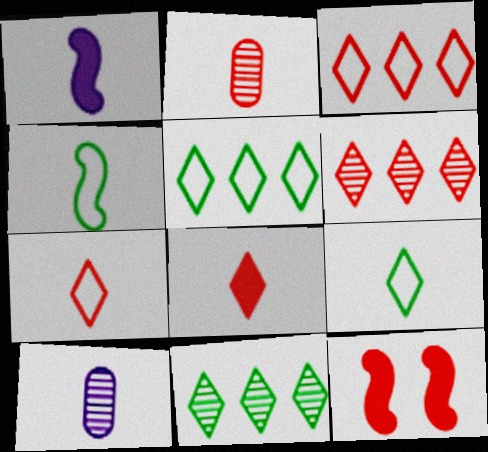[[1, 2, 9], 
[2, 3, 12], 
[4, 8, 10], 
[5, 10, 12]]